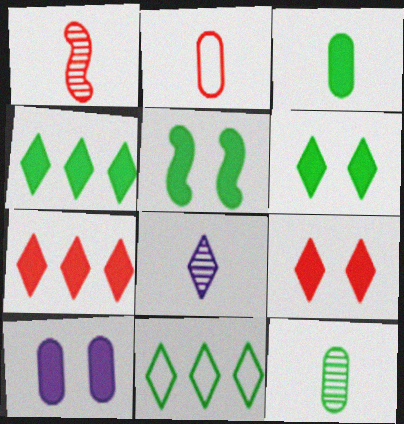[[1, 8, 12], 
[1, 10, 11], 
[3, 4, 5], 
[5, 9, 10], 
[5, 11, 12], 
[8, 9, 11]]